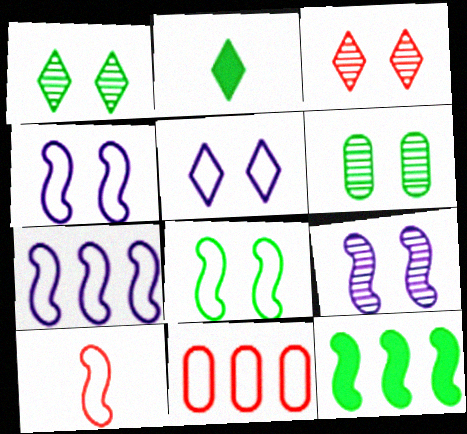[[2, 9, 11], 
[3, 6, 9], 
[7, 8, 10], 
[9, 10, 12]]